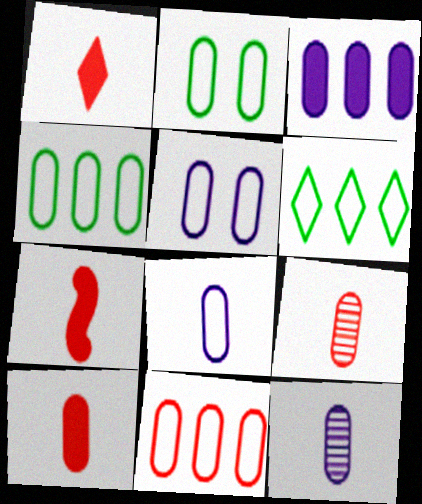[[1, 7, 10], 
[2, 3, 9], 
[2, 8, 11], 
[3, 5, 12]]